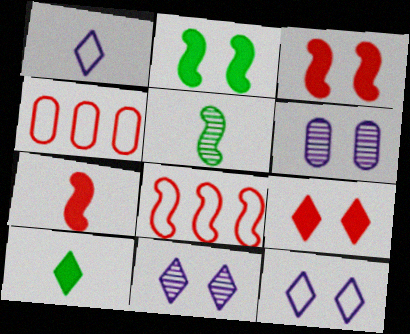[[6, 8, 10]]